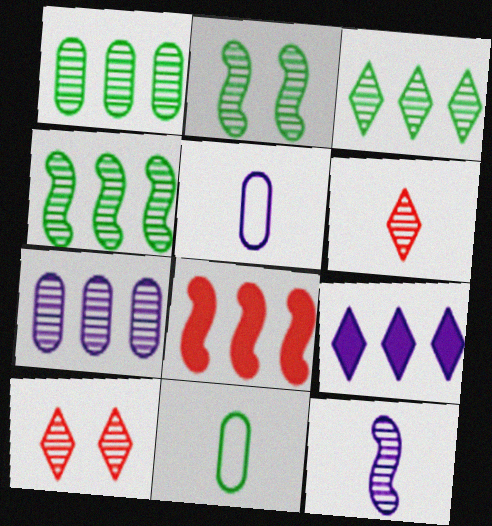[[1, 3, 4], 
[1, 10, 12], 
[2, 6, 7]]